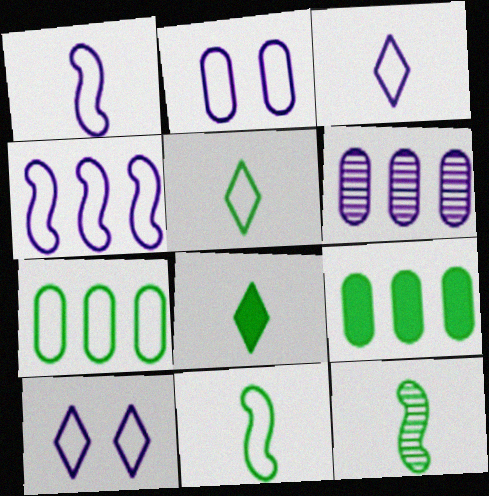[[2, 3, 4]]